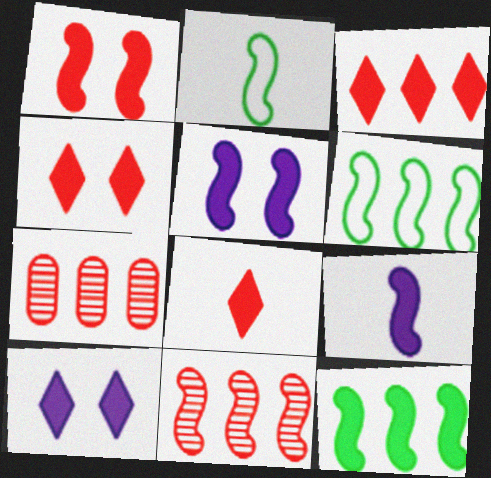[[1, 9, 12], 
[2, 5, 11], 
[2, 7, 10], 
[3, 4, 8]]